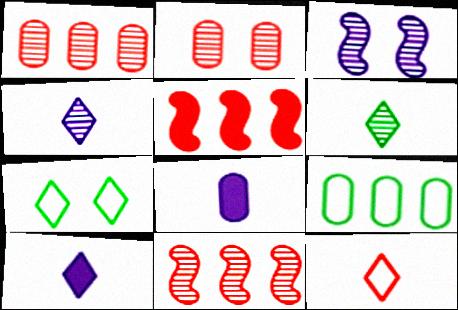[[1, 3, 6], 
[2, 5, 12], 
[2, 8, 9], 
[6, 10, 12], 
[7, 8, 11]]